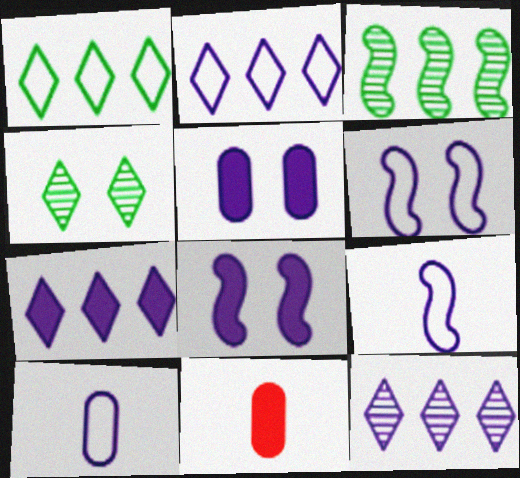[[2, 6, 10], 
[2, 7, 12], 
[5, 9, 12], 
[8, 10, 12]]